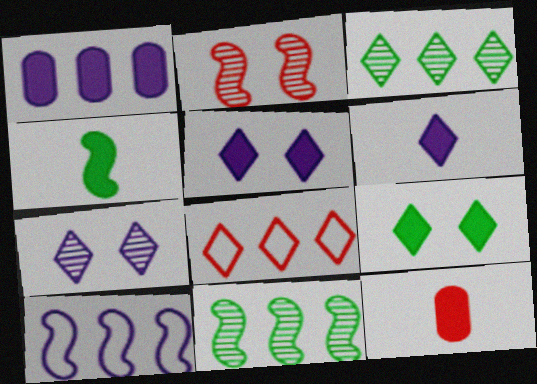[[1, 8, 11], 
[2, 4, 10], 
[2, 8, 12], 
[4, 6, 12]]